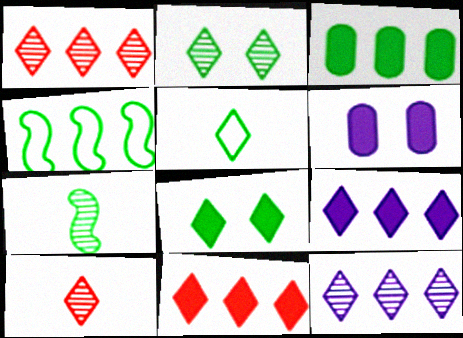[[2, 10, 12], 
[4, 6, 10]]